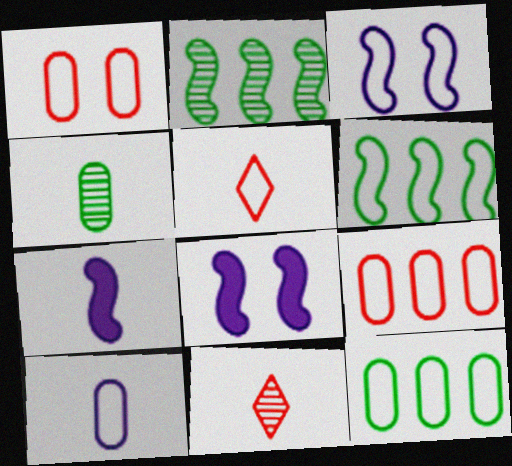[[1, 10, 12], 
[3, 5, 12], 
[4, 5, 7], 
[8, 11, 12]]